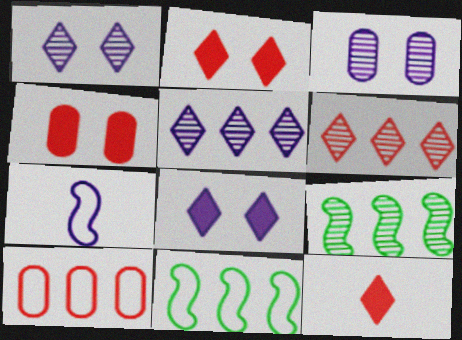[[3, 11, 12]]